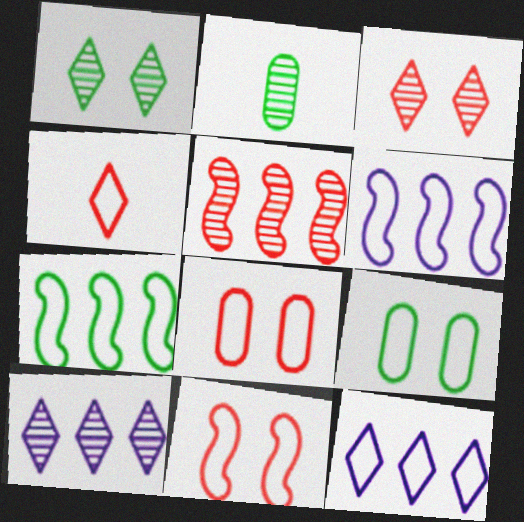[[4, 6, 9]]